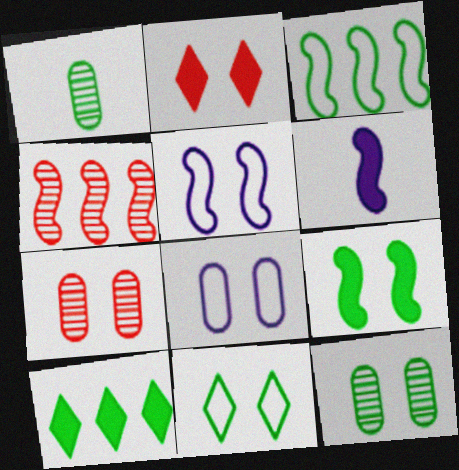[[2, 5, 12], 
[9, 11, 12]]